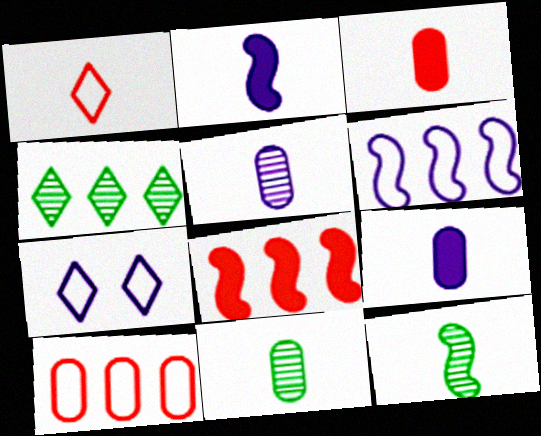[[1, 2, 11], 
[1, 9, 12], 
[7, 8, 11]]